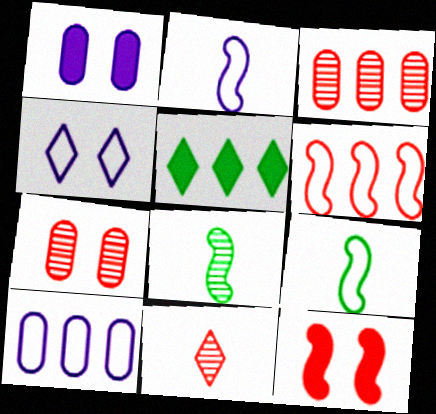[[2, 4, 10], 
[2, 5, 7], 
[4, 5, 11]]